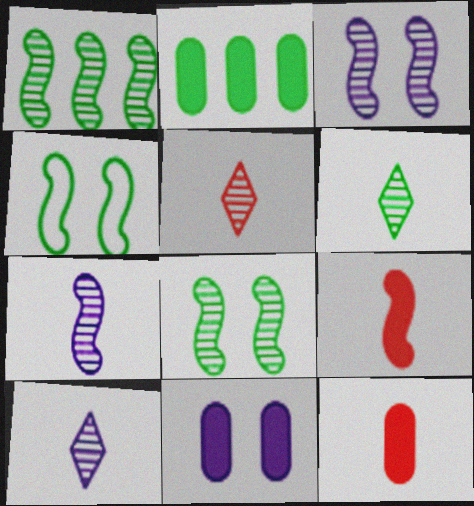[[2, 4, 6], 
[2, 11, 12], 
[5, 6, 10]]